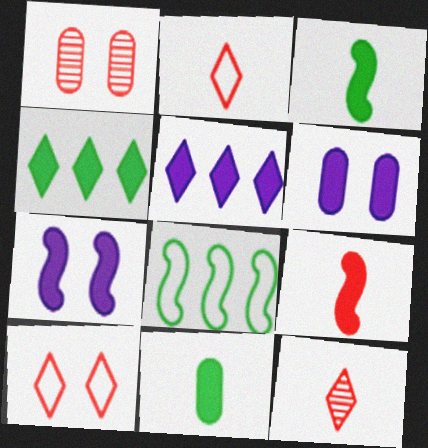[[4, 6, 9], 
[6, 8, 12]]